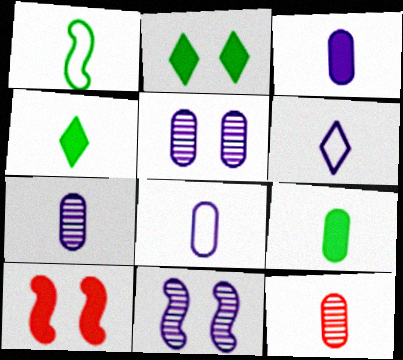[[3, 7, 8], 
[8, 9, 12]]